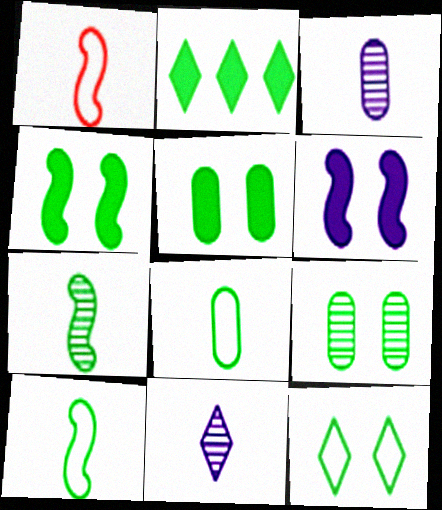[[2, 9, 10], 
[4, 9, 12]]